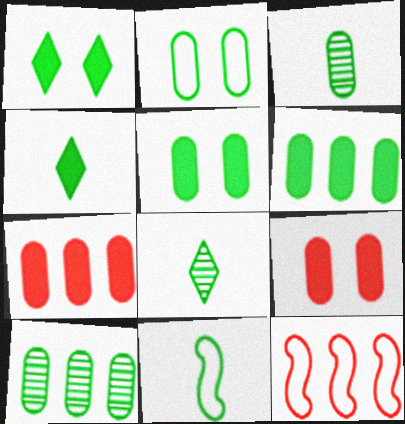[[1, 10, 11], 
[2, 3, 6], 
[3, 4, 11]]